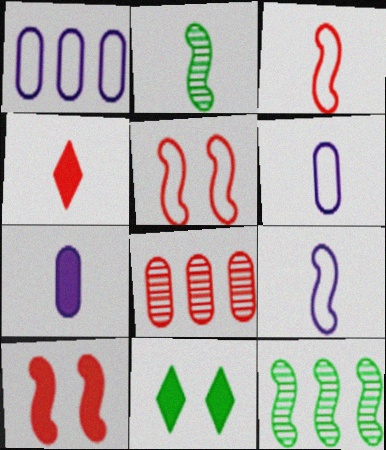[[2, 4, 6], 
[4, 5, 8], 
[8, 9, 11], 
[9, 10, 12]]